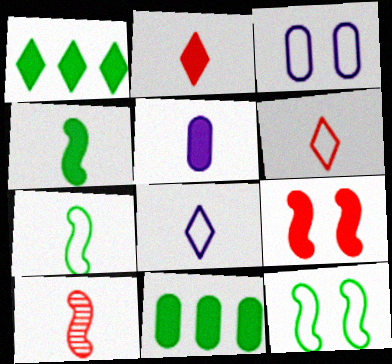[[1, 3, 10], 
[1, 5, 9], 
[2, 4, 5]]